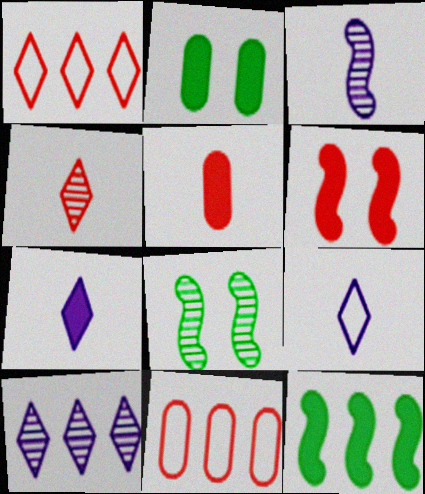[[1, 2, 3], 
[4, 6, 11], 
[7, 8, 11], 
[10, 11, 12]]